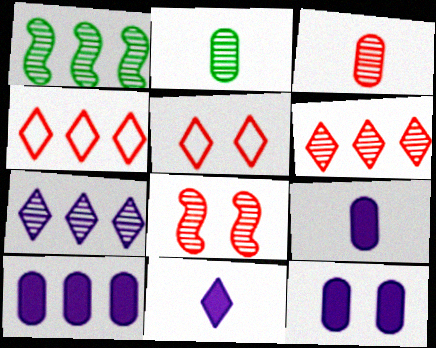[[1, 4, 10], 
[1, 5, 9], 
[2, 7, 8], 
[3, 6, 8], 
[9, 10, 12]]